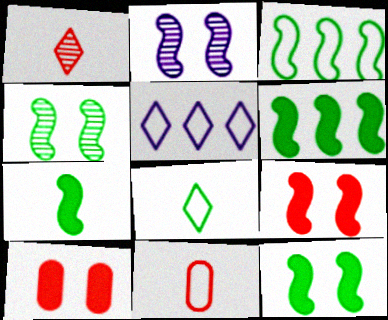[[3, 4, 7], 
[6, 7, 12]]